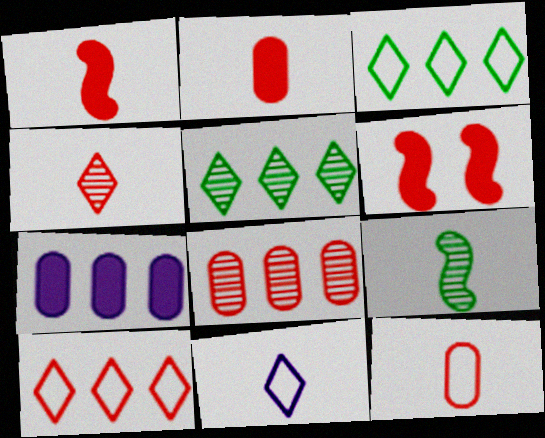[[1, 4, 12], 
[2, 9, 11]]